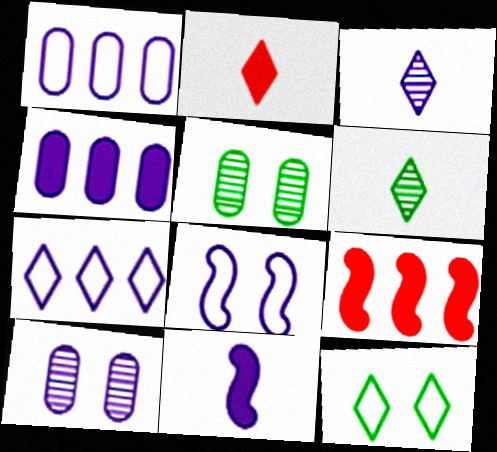[[3, 4, 8], 
[7, 10, 11]]